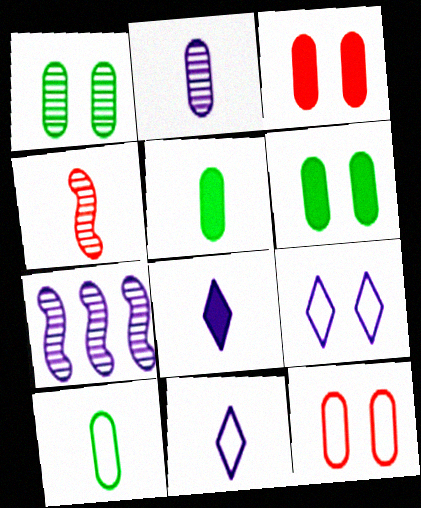[[4, 5, 11], 
[4, 8, 10]]